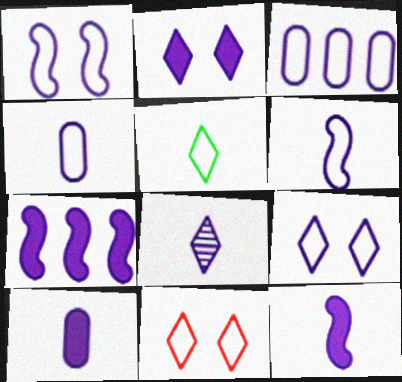[[2, 7, 10], 
[3, 6, 9], 
[4, 8, 12], 
[6, 8, 10]]